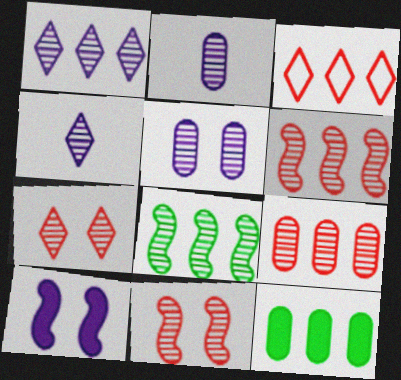[[1, 8, 9], 
[2, 7, 8]]